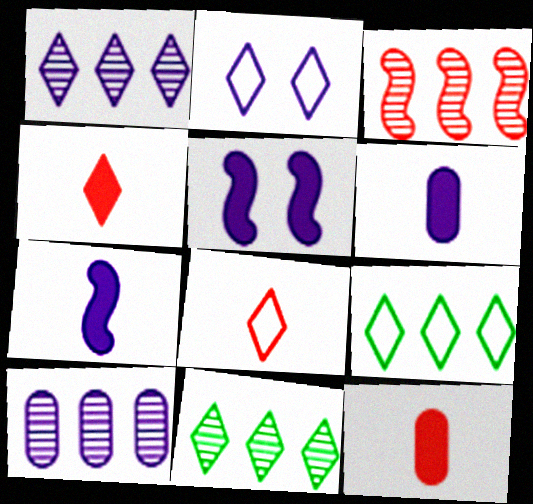[[2, 4, 11], 
[2, 7, 10], 
[2, 8, 9], 
[3, 10, 11]]